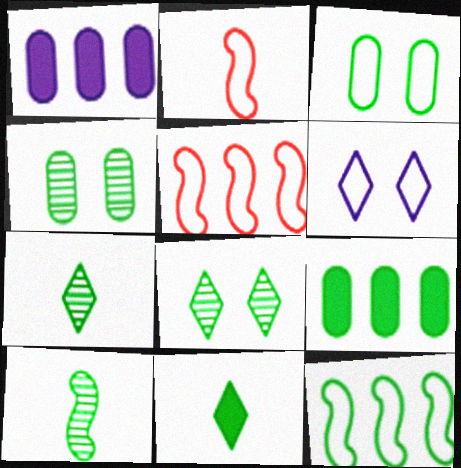[[1, 2, 8], 
[4, 11, 12]]